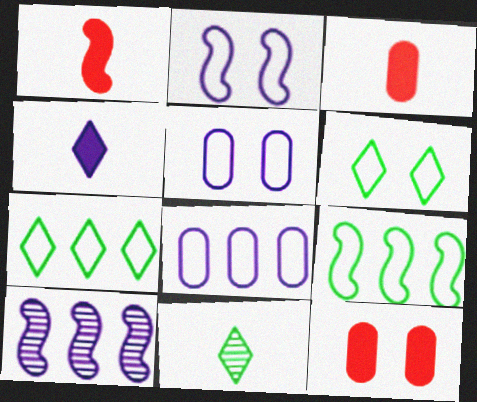[[3, 6, 10], 
[4, 5, 10]]